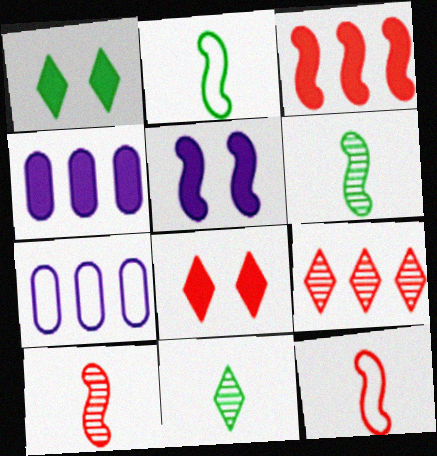[[1, 7, 10], 
[6, 7, 8]]